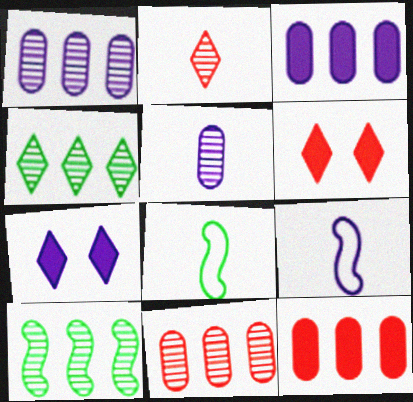[[1, 6, 8], 
[1, 7, 9], 
[7, 8, 11]]